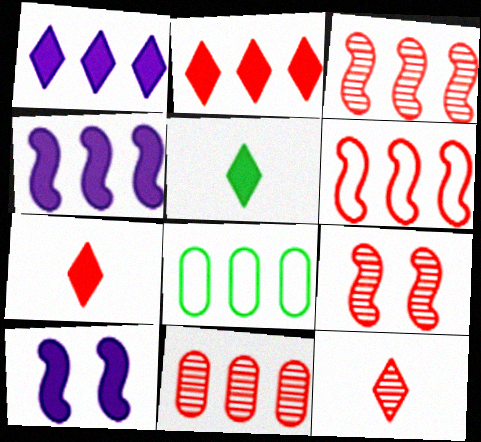[[1, 3, 8], 
[2, 6, 11], 
[8, 10, 12], 
[9, 11, 12]]